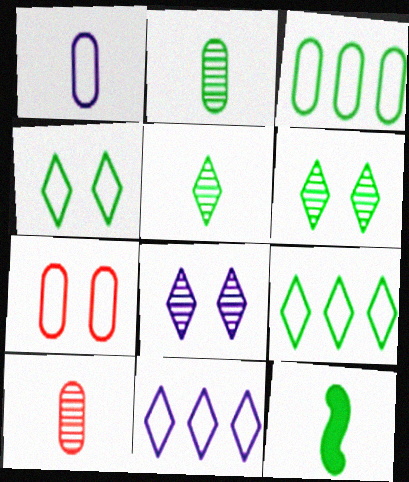[[1, 3, 7], 
[3, 6, 12]]